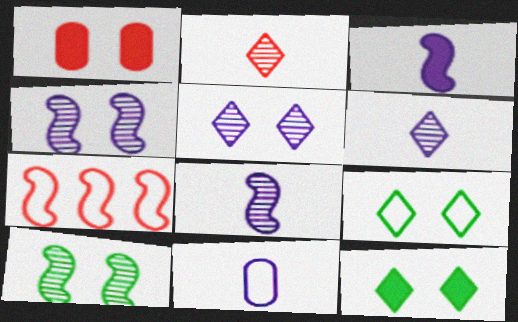[[1, 2, 7], 
[1, 4, 9], 
[3, 6, 11], 
[3, 7, 10], 
[7, 9, 11]]